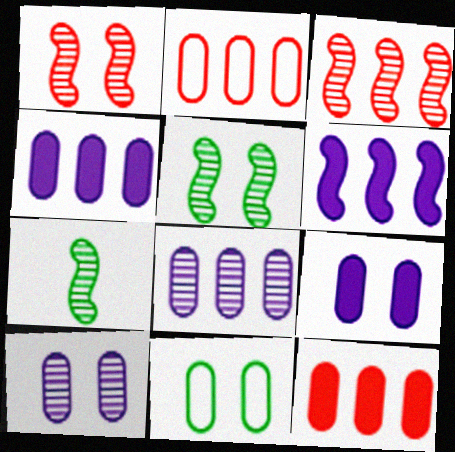[]